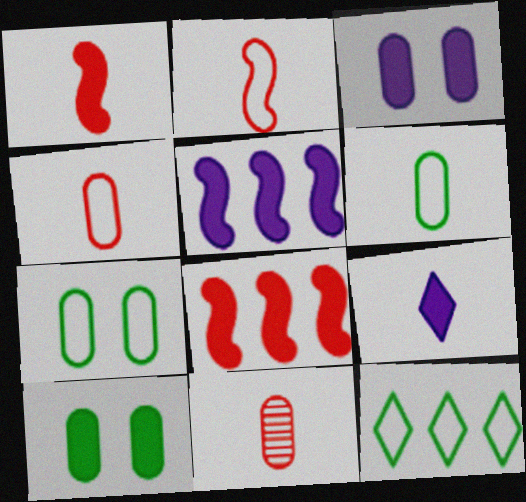[[3, 5, 9], 
[8, 9, 10]]